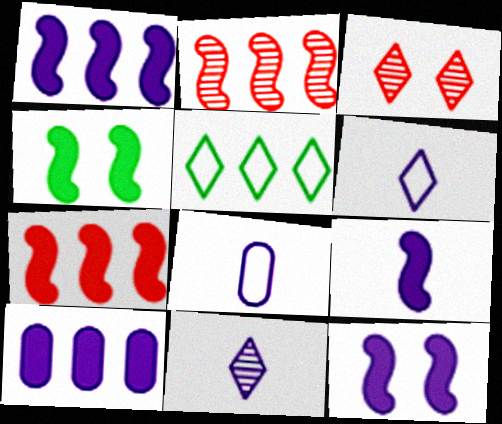[[1, 9, 12], 
[2, 5, 10], 
[4, 7, 9], 
[8, 9, 11]]